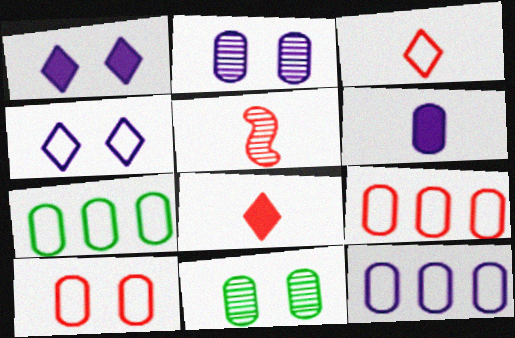[[1, 5, 7], 
[2, 6, 12], 
[6, 9, 11], 
[7, 9, 12]]